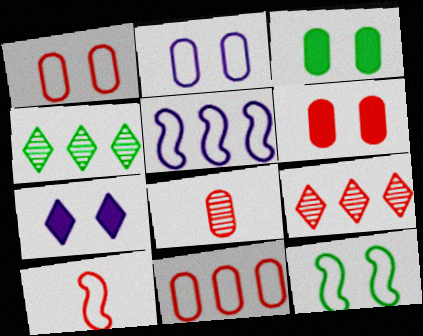[[5, 10, 12], 
[6, 8, 11], 
[6, 9, 10]]